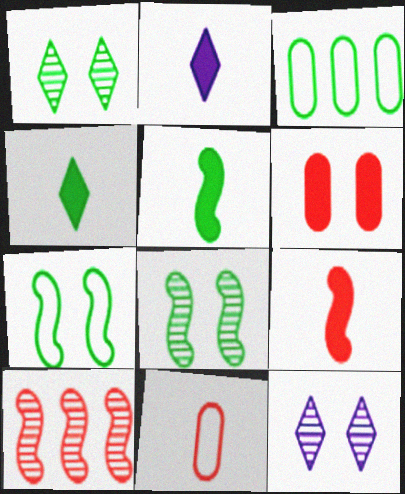[[1, 3, 5], 
[3, 4, 8], 
[3, 9, 12], 
[6, 7, 12]]